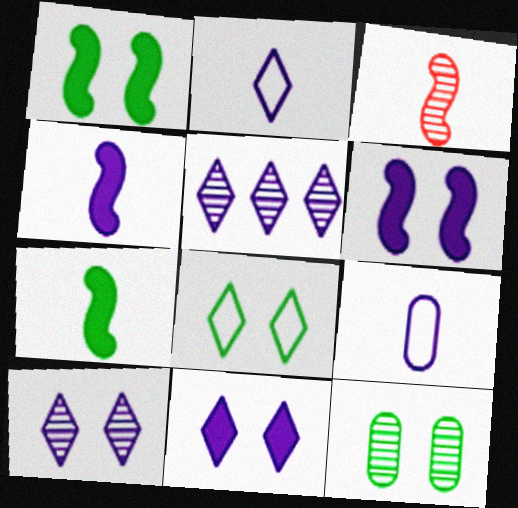[[1, 8, 12], 
[2, 5, 11], 
[3, 5, 12], 
[5, 6, 9]]